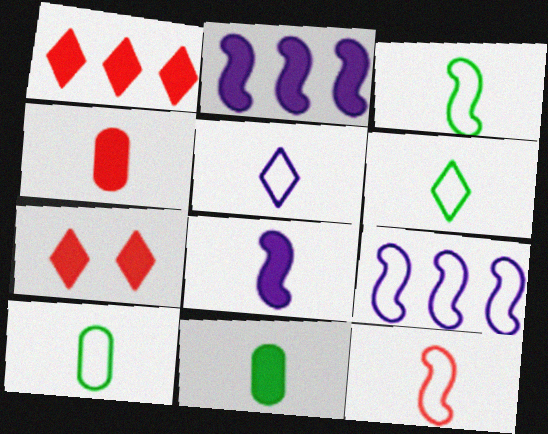[[2, 7, 11], 
[3, 6, 10], 
[5, 10, 12]]